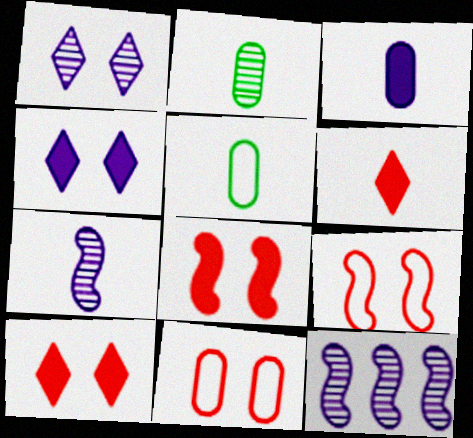[[5, 6, 7], 
[5, 10, 12]]